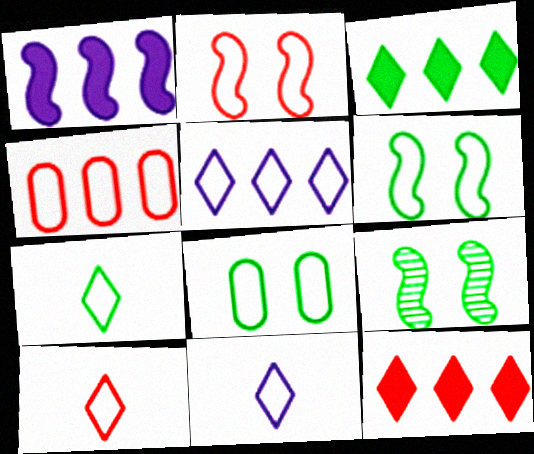[[2, 4, 10], 
[4, 6, 11], 
[7, 10, 11]]